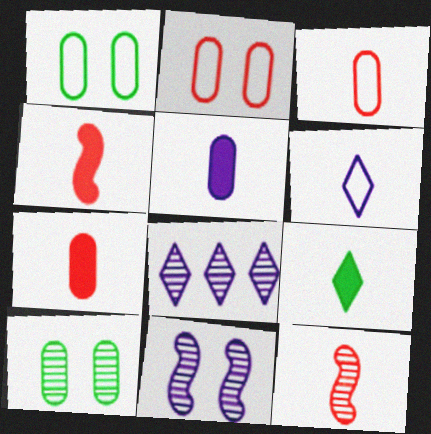[[1, 4, 8], 
[4, 5, 9], 
[8, 10, 12]]